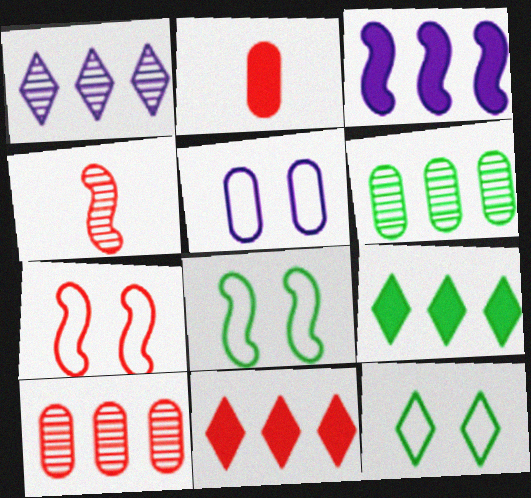[[1, 2, 8], 
[2, 5, 6], 
[3, 4, 8], 
[4, 5, 9], 
[5, 7, 12]]